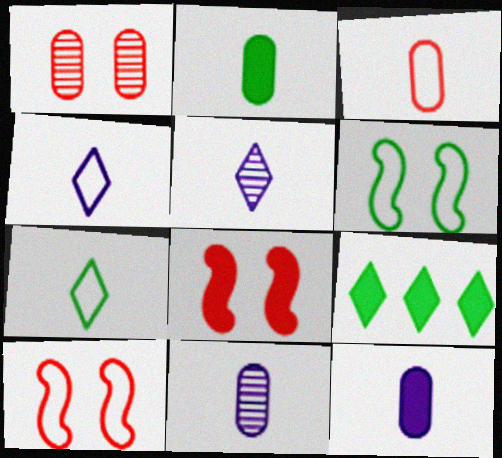[[2, 3, 11], 
[8, 9, 12], 
[9, 10, 11]]